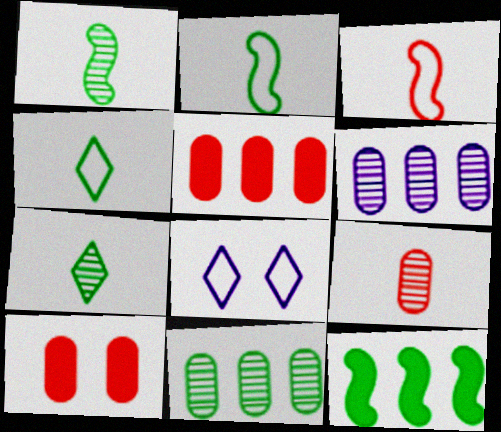[[1, 5, 8], 
[8, 9, 12]]